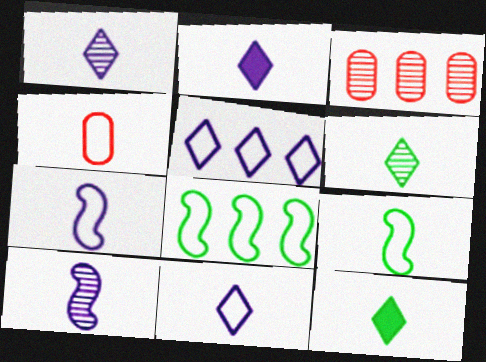[[1, 2, 11], 
[4, 9, 11], 
[4, 10, 12]]